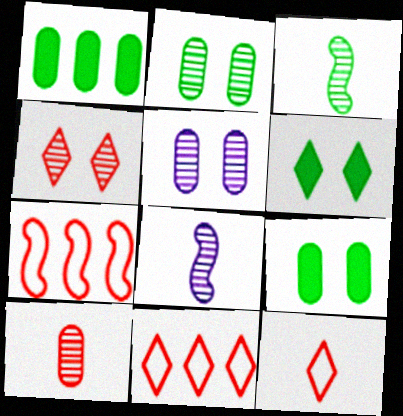[[8, 9, 11]]